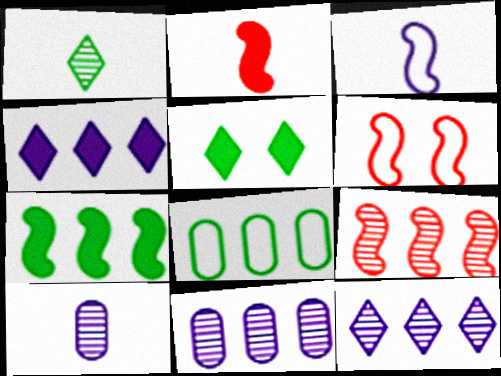[[2, 6, 9], 
[4, 8, 9]]